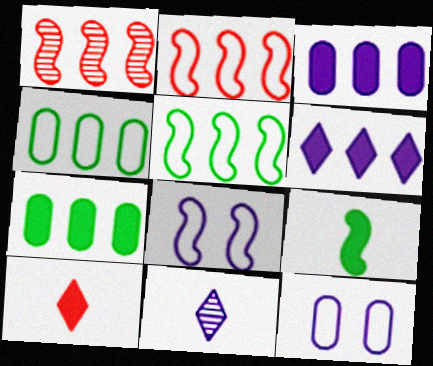[[1, 4, 6], 
[1, 8, 9], 
[3, 8, 11]]